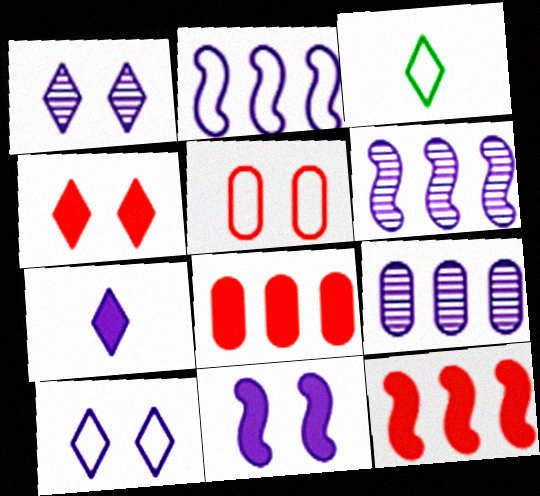[[2, 3, 5]]